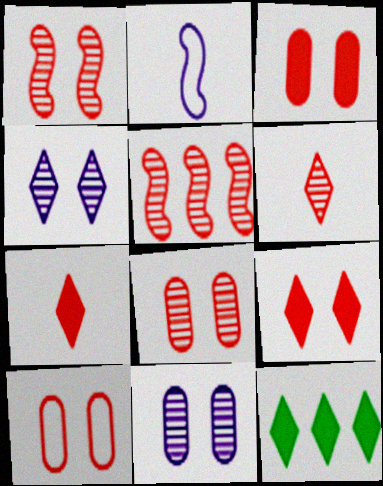[[1, 9, 10], 
[2, 8, 12], 
[3, 8, 10], 
[5, 6, 8], 
[5, 7, 10]]